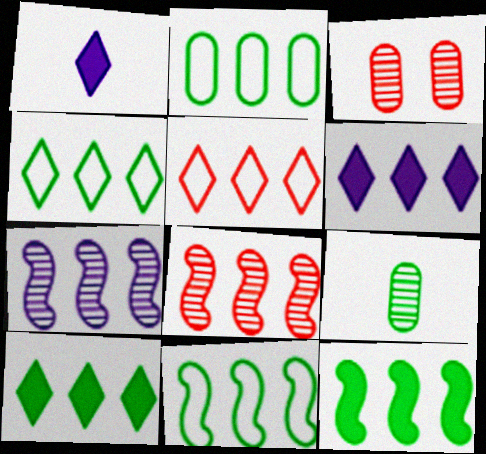[[1, 3, 11], 
[2, 4, 11], 
[2, 6, 8]]